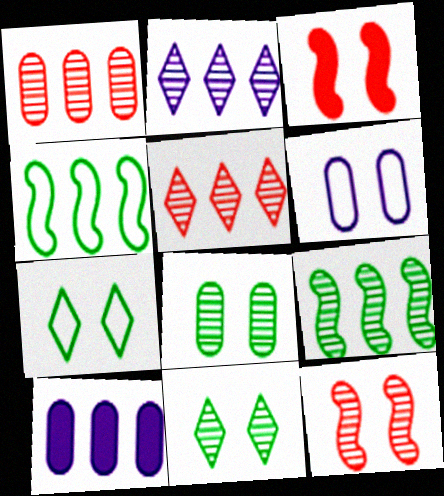[[1, 2, 9], 
[3, 6, 11], 
[4, 5, 10]]